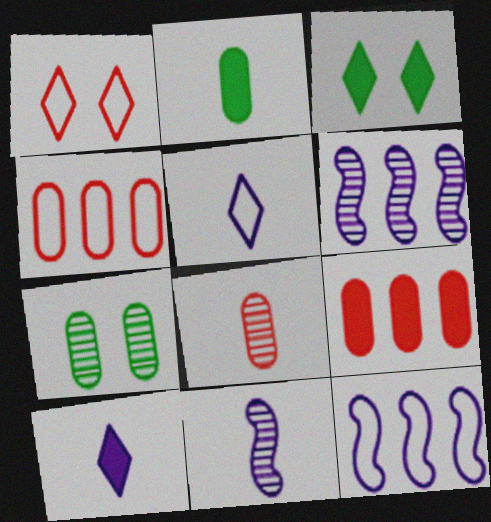[[1, 2, 6], 
[3, 4, 11], 
[3, 8, 12]]